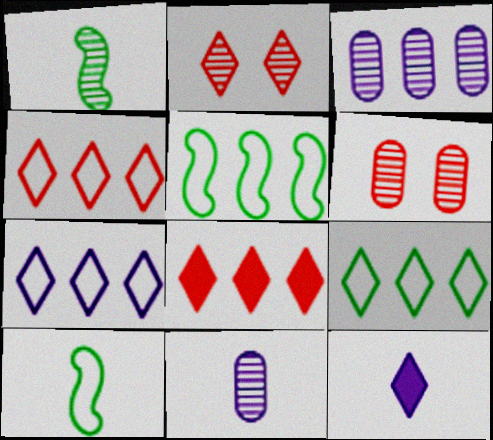[[1, 2, 3], 
[2, 9, 12], 
[3, 5, 8], 
[4, 7, 9], 
[5, 6, 12]]